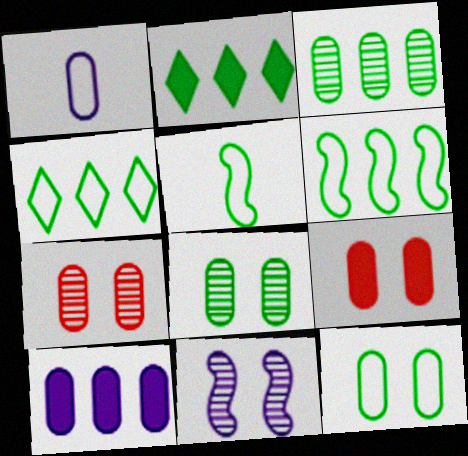[[1, 3, 9], 
[2, 3, 6], 
[2, 5, 8], 
[4, 5, 12]]